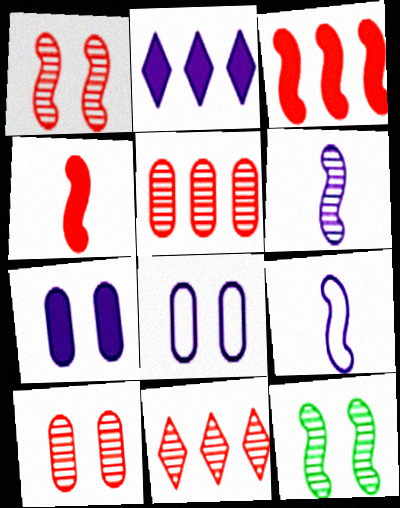[[2, 6, 8], 
[3, 9, 12]]